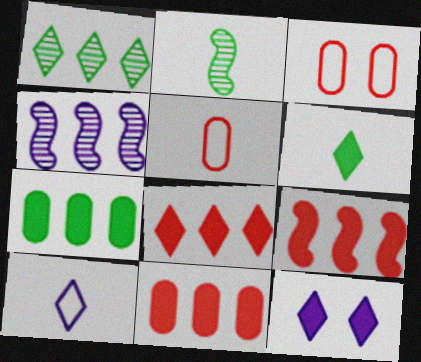[[3, 4, 6], 
[6, 8, 12], 
[8, 9, 11]]